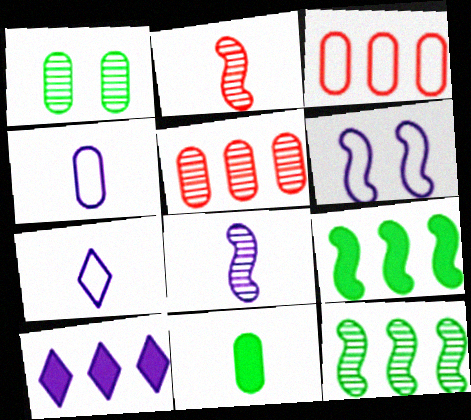[[2, 6, 9], 
[2, 7, 11], 
[3, 10, 12]]